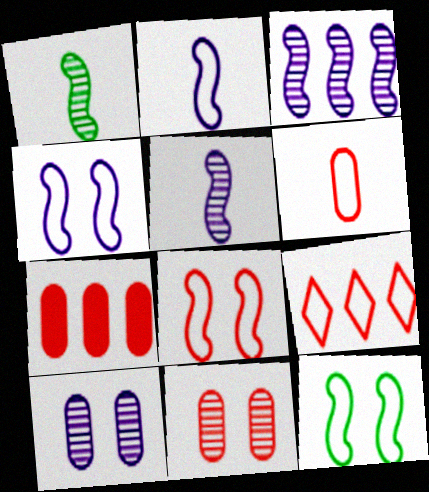[[4, 8, 12], 
[6, 7, 11], 
[6, 8, 9]]